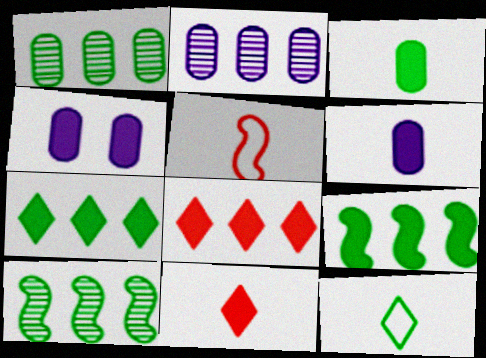[[4, 9, 11]]